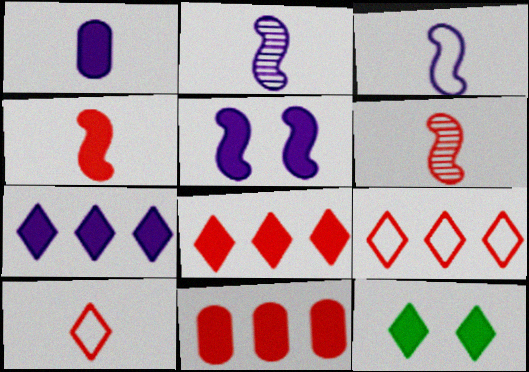[[1, 5, 7]]